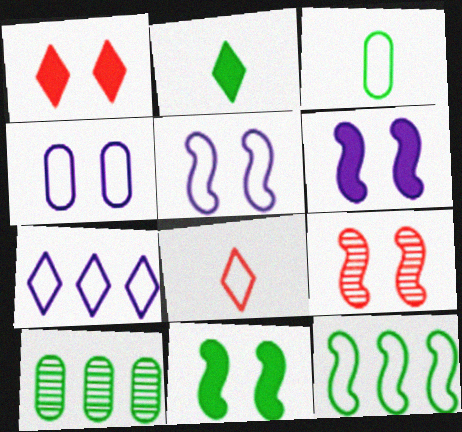[[4, 8, 12], 
[5, 9, 11], 
[6, 8, 10]]